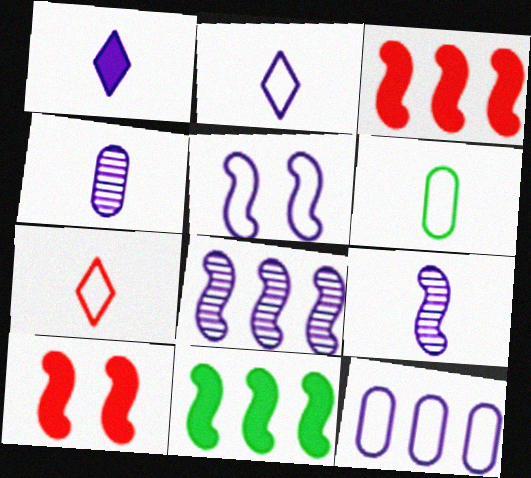[[2, 5, 12]]